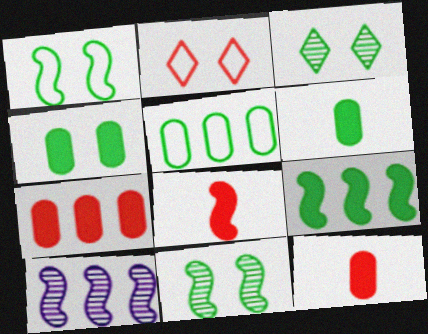[[1, 3, 4], 
[1, 8, 10], 
[2, 6, 10]]